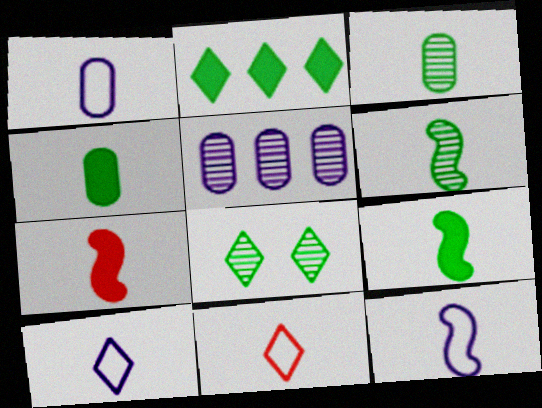[[1, 10, 12], 
[3, 7, 10], 
[6, 7, 12]]